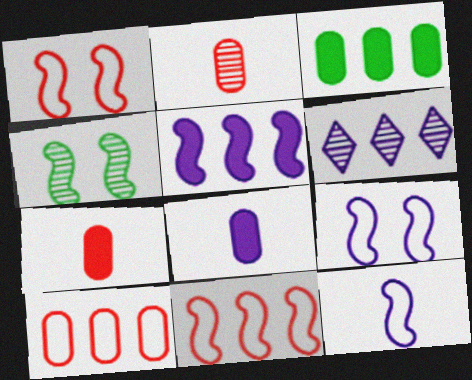[[2, 4, 6], 
[3, 6, 11], 
[6, 8, 9]]